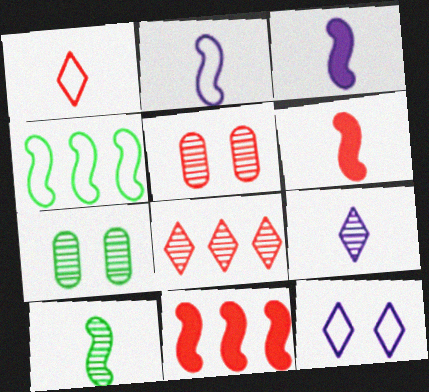[[1, 5, 11], 
[2, 6, 10]]